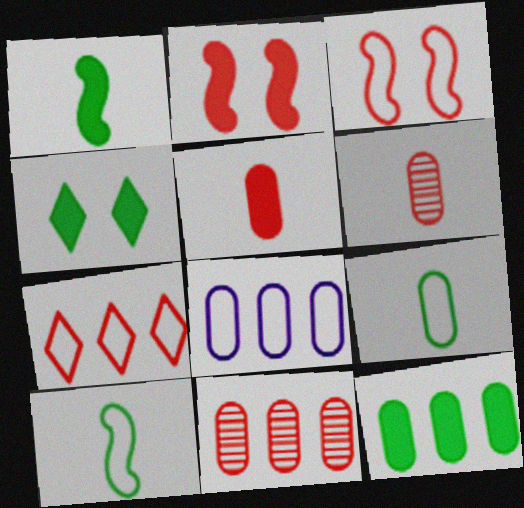[[1, 4, 12], 
[2, 6, 7], 
[8, 11, 12]]